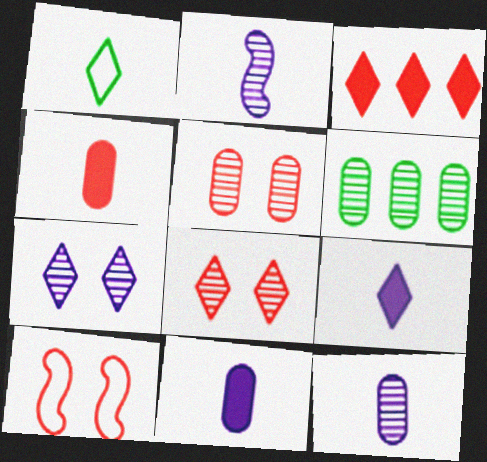[[1, 2, 4], 
[1, 3, 7], 
[2, 6, 8], 
[5, 6, 12], 
[6, 9, 10]]